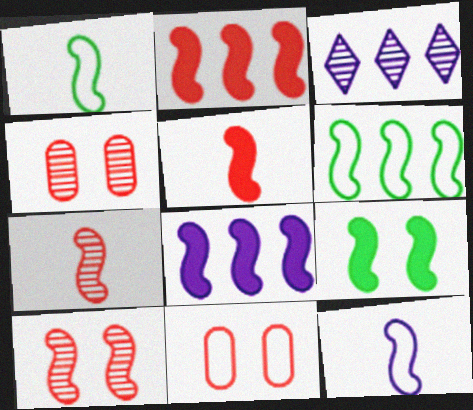[[1, 8, 10], 
[5, 8, 9]]